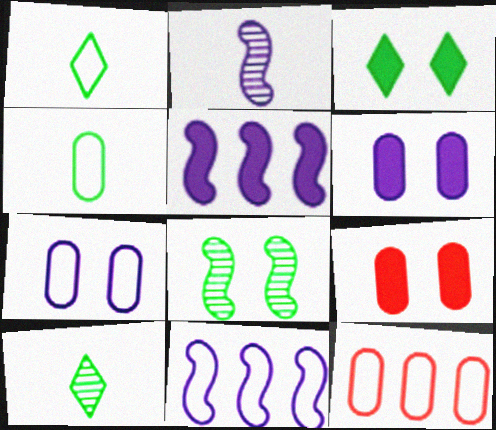[[2, 3, 12], 
[4, 7, 12], 
[9, 10, 11]]